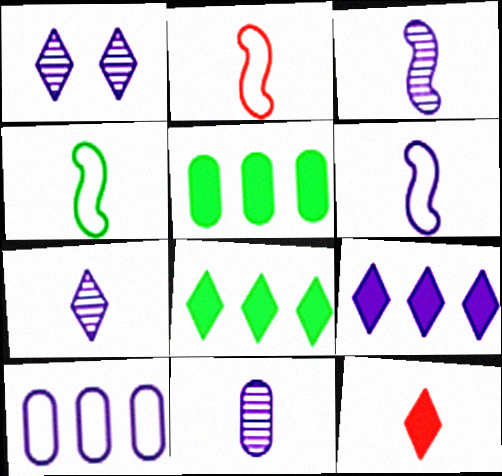[[1, 2, 5], 
[2, 4, 6], 
[3, 7, 11], 
[4, 11, 12]]